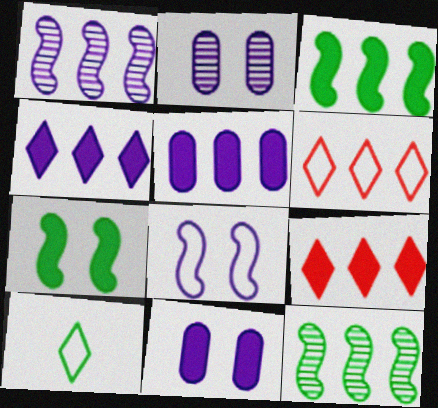[[3, 5, 9], 
[5, 6, 12]]